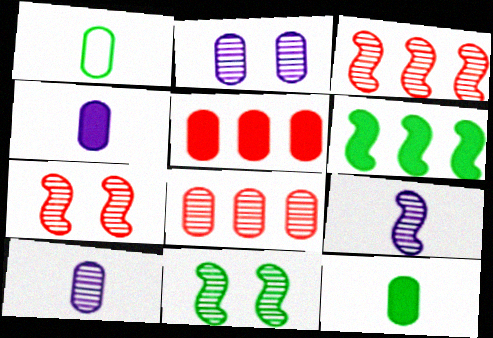[[1, 2, 5], 
[3, 9, 11]]